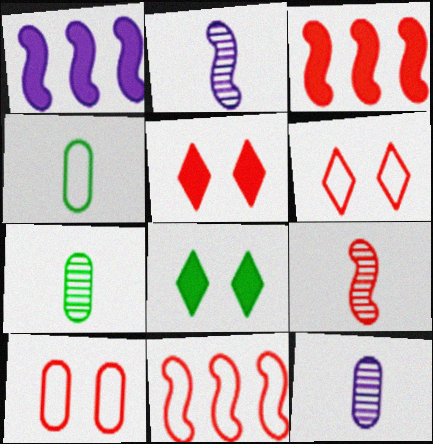[[1, 6, 7], 
[8, 11, 12]]